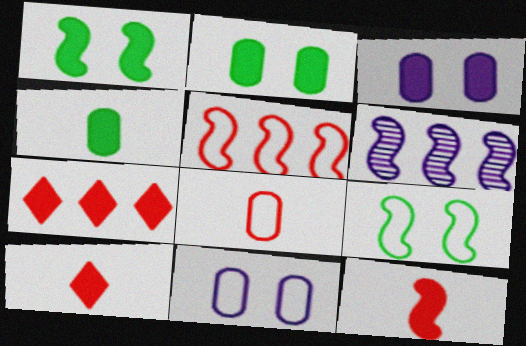[[6, 9, 12]]